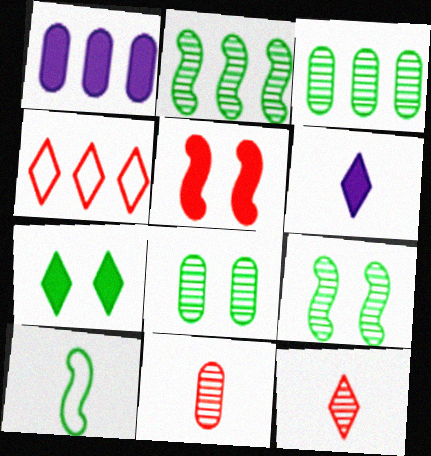[[1, 2, 4], 
[3, 7, 10], 
[4, 5, 11], 
[6, 10, 11]]